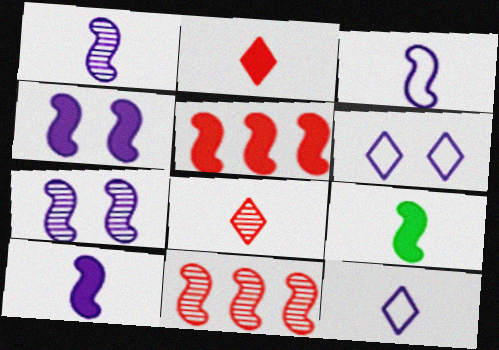[[1, 3, 10], 
[4, 5, 9]]